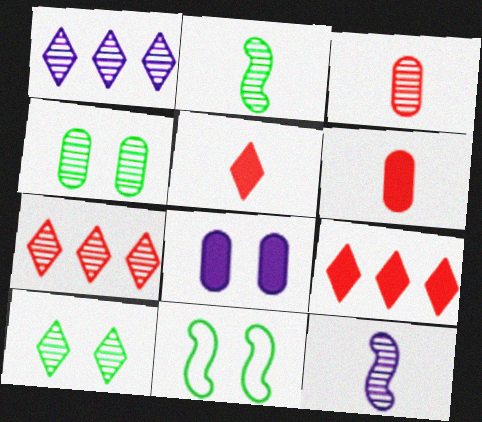[[1, 6, 11], 
[4, 7, 12]]